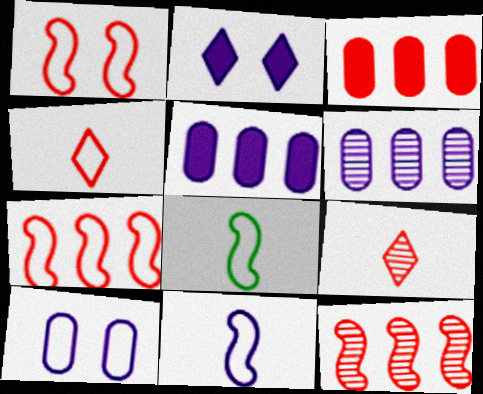[[1, 3, 9], 
[2, 6, 11]]